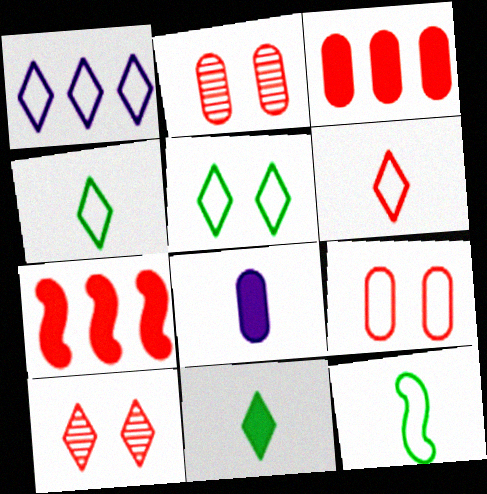[[1, 5, 6], 
[1, 9, 12], 
[1, 10, 11], 
[2, 6, 7]]